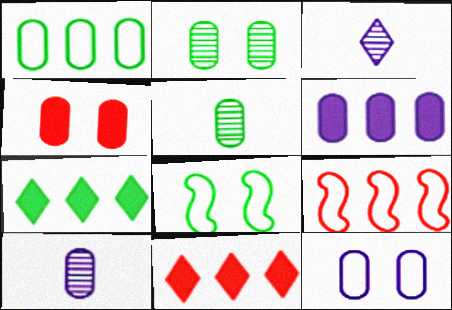[[1, 4, 10], 
[2, 4, 12], 
[5, 7, 8], 
[6, 10, 12], 
[8, 10, 11]]